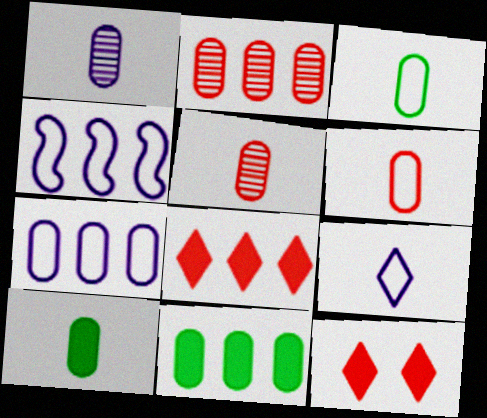[[1, 6, 10], 
[2, 7, 11]]